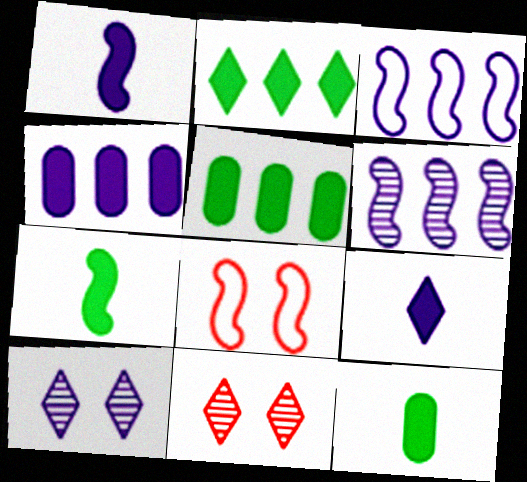[[3, 11, 12], 
[6, 7, 8]]